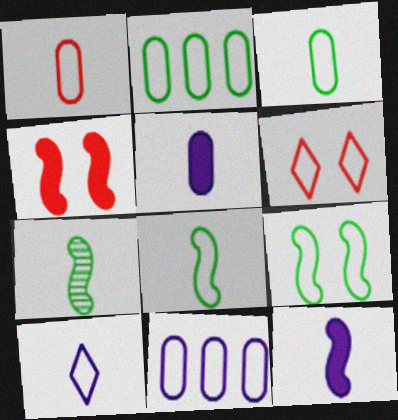[[1, 8, 10], 
[6, 8, 11]]